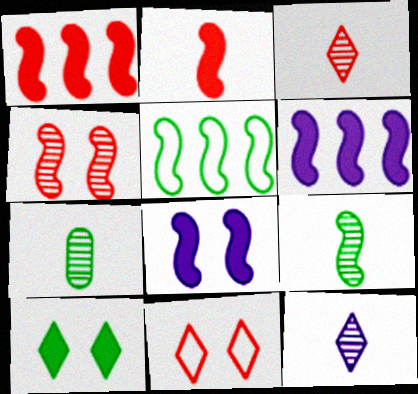[[5, 7, 10], 
[6, 7, 11]]